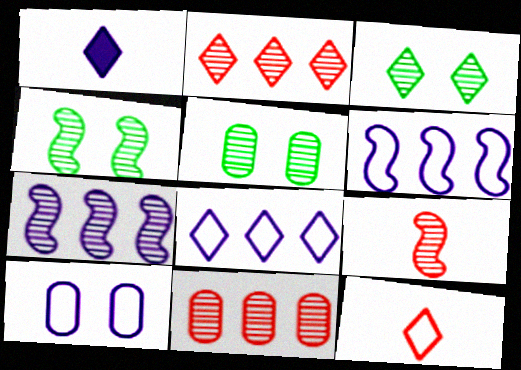[[1, 7, 10], 
[3, 4, 5], 
[4, 7, 9]]